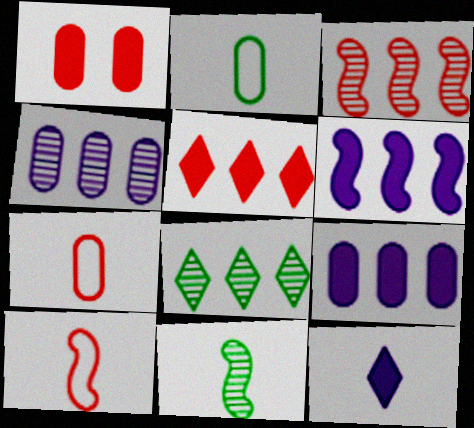[[1, 2, 4], 
[3, 4, 8], 
[7, 11, 12]]